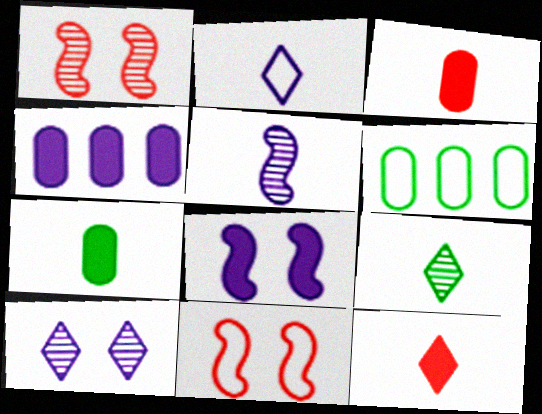[[2, 6, 11], 
[2, 9, 12], 
[4, 9, 11]]